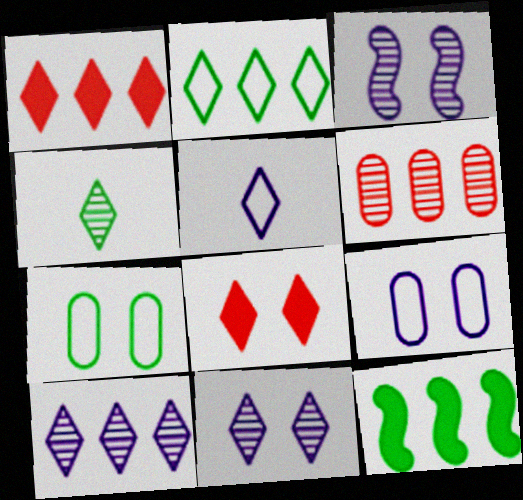[[1, 2, 10], 
[3, 4, 6], 
[3, 7, 8], 
[4, 7, 12]]